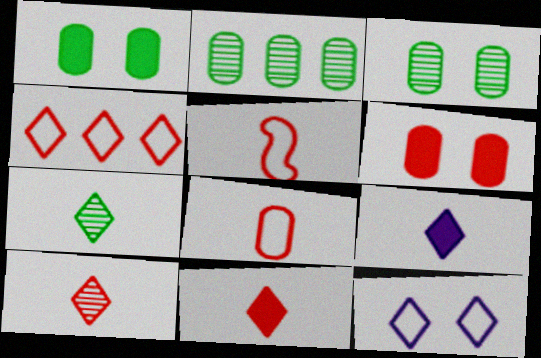[]